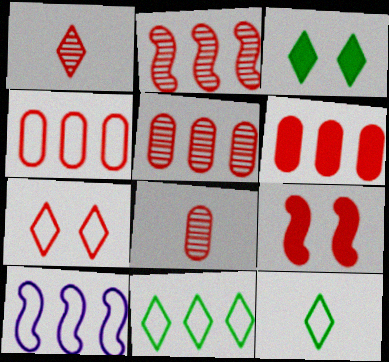[[1, 4, 9], 
[3, 8, 10], 
[4, 5, 6], 
[4, 10, 11]]